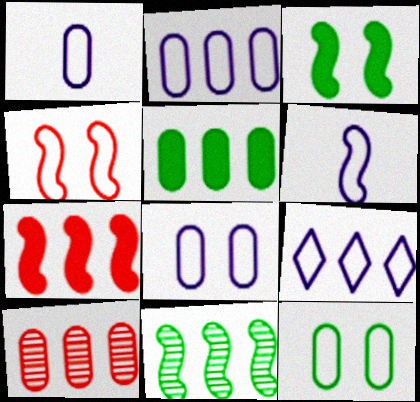[[1, 2, 8], 
[2, 5, 10], 
[6, 8, 9]]